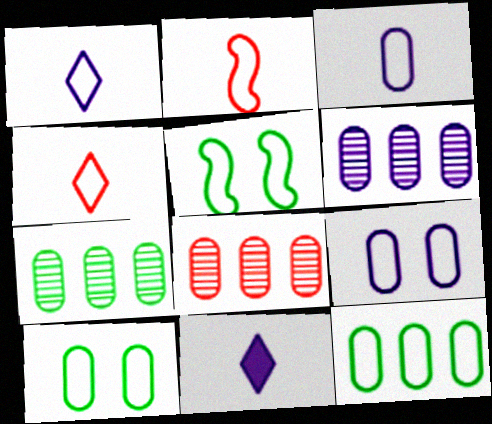[[5, 8, 11], 
[6, 7, 8]]